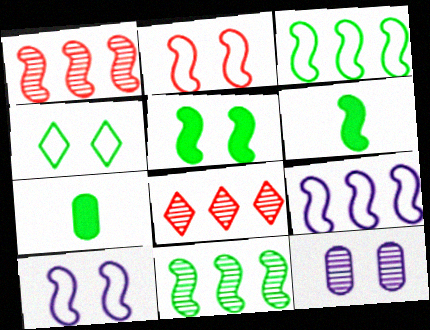[[1, 6, 10], 
[4, 7, 11], 
[7, 8, 10]]